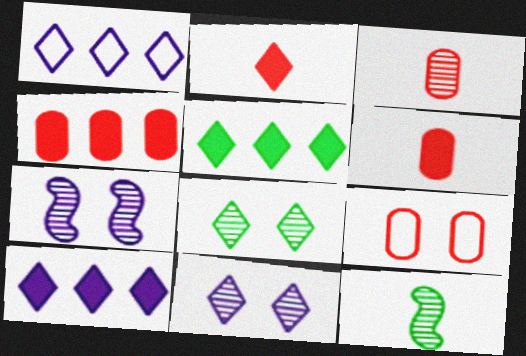[[1, 2, 8], 
[3, 4, 9], 
[9, 10, 12]]